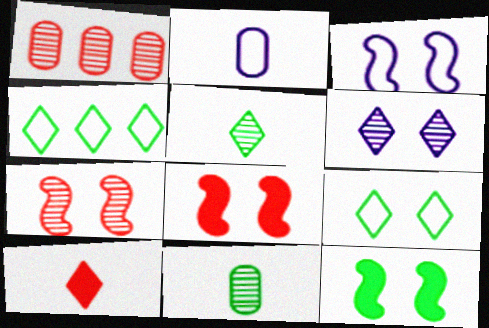[[3, 7, 12], 
[4, 6, 10], 
[4, 11, 12]]